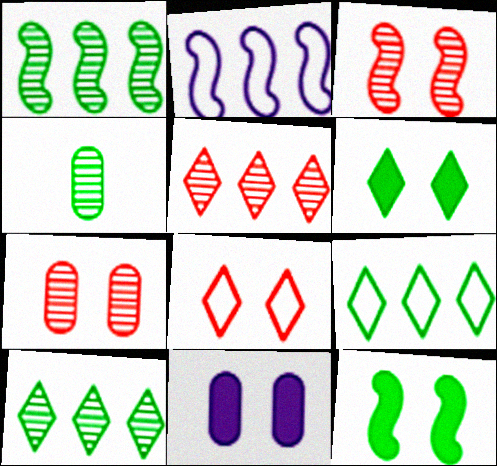[[4, 9, 12]]